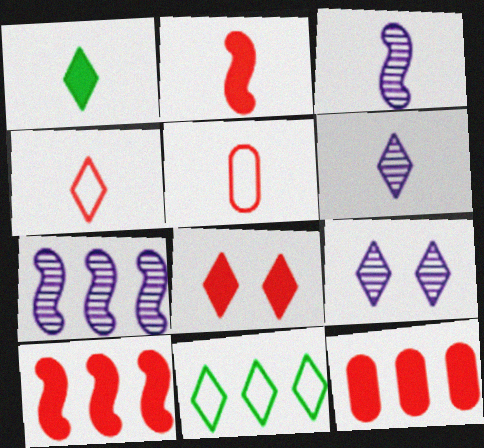[[1, 3, 5], 
[1, 4, 6], 
[2, 8, 12], 
[6, 8, 11], 
[7, 11, 12]]